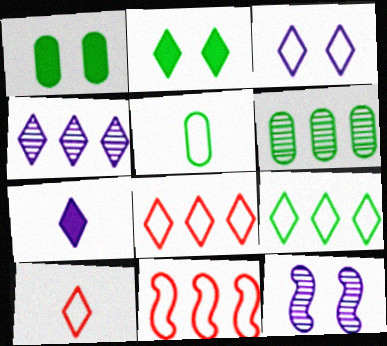[[1, 5, 6], 
[2, 4, 10], 
[3, 4, 7], 
[3, 5, 11], 
[3, 9, 10]]